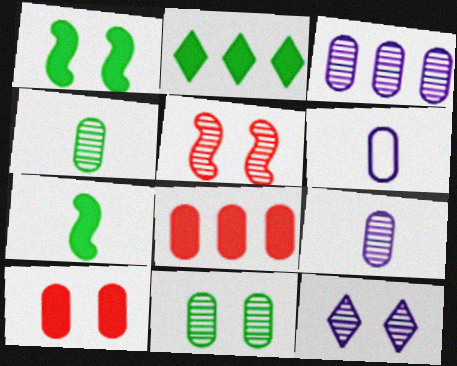[[2, 5, 6], 
[5, 11, 12], 
[6, 8, 11]]